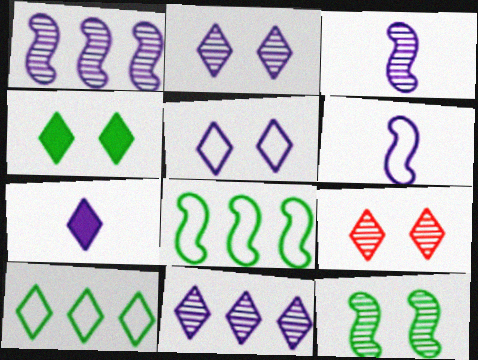[[4, 5, 9], 
[5, 7, 11], 
[7, 9, 10]]